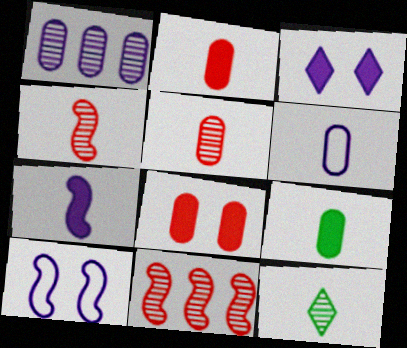[[5, 6, 9]]